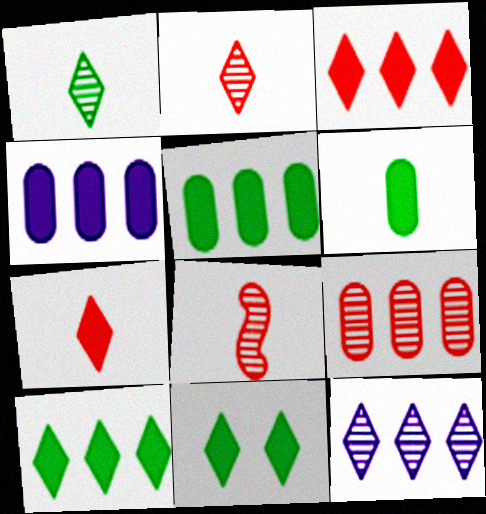[]